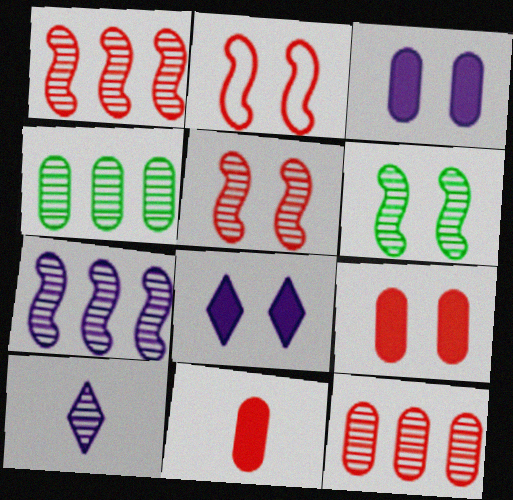[[4, 5, 10], 
[6, 10, 12]]